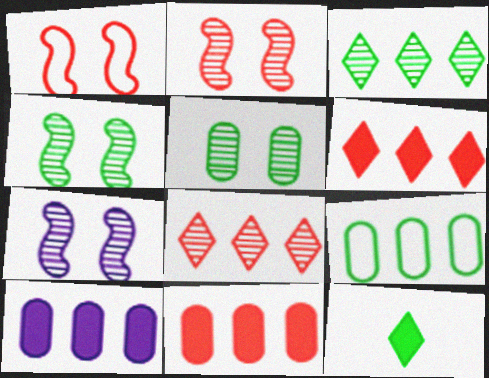[[2, 4, 7], 
[4, 9, 12]]